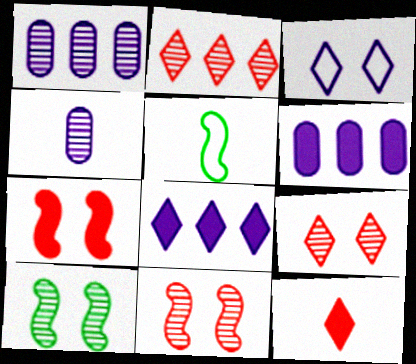[[2, 4, 10], 
[4, 5, 12], 
[5, 6, 9]]